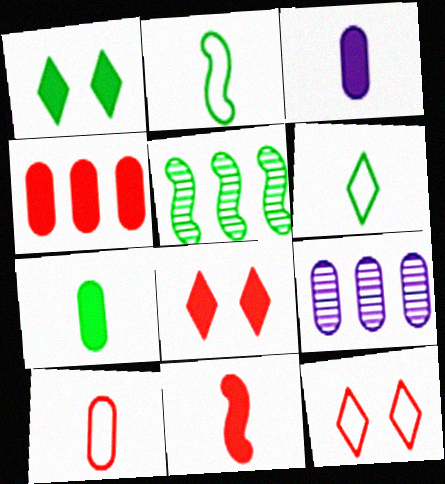[[2, 8, 9], 
[3, 5, 12], 
[4, 8, 11]]